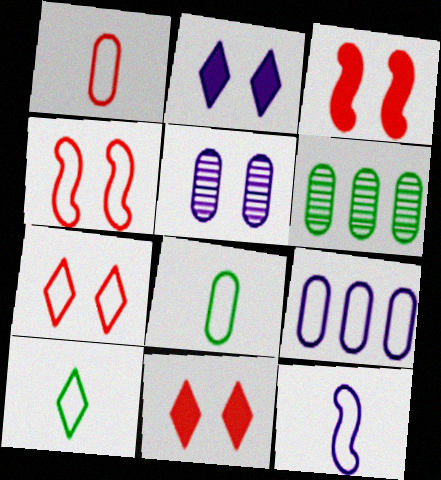[[1, 10, 12], 
[4, 9, 10], 
[6, 11, 12]]